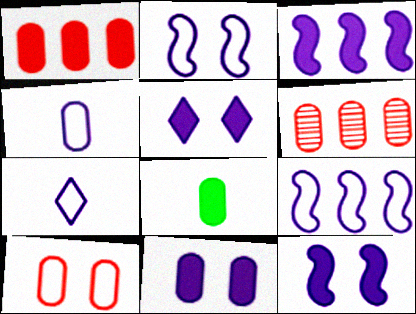[[1, 8, 11], 
[5, 11, 12]]